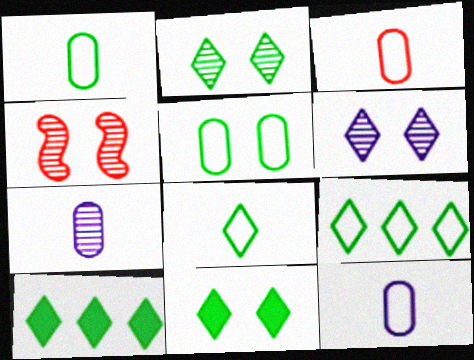[[1, 3, 12], 
[2, 8, 10], 
[4, 10, 12]]